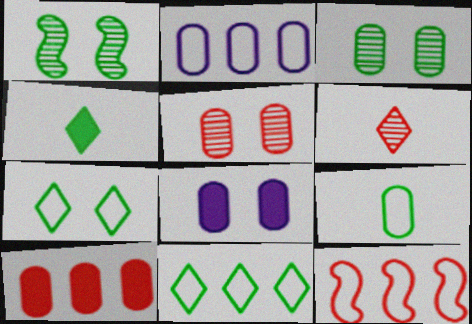[[2, 11, 12]]